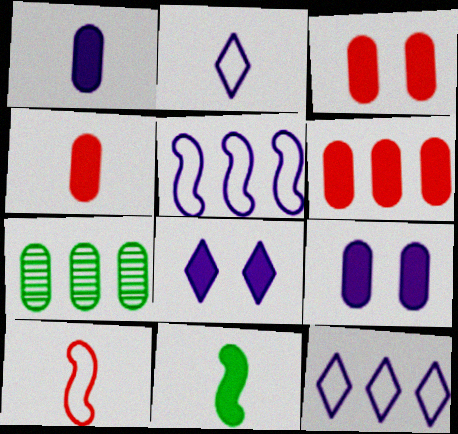[[3, 4, 6], 
[6, 8, 11], 
[7, 8, 10]]